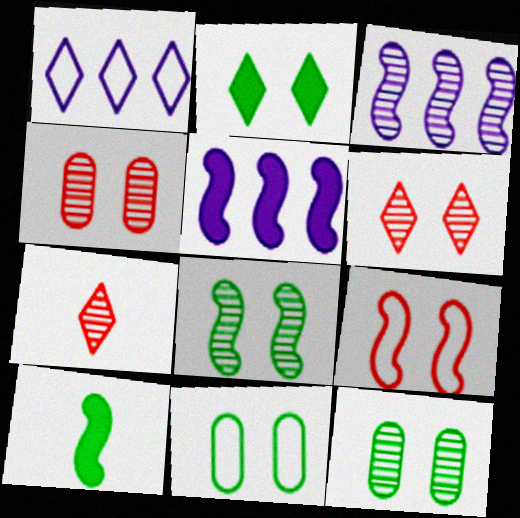[[1, 2, 7], 
[1, 4, 10], 
[2, 8, 11], 
[3, 7, 12], 
[3, 9, 10], 
[5, 7, 11]]